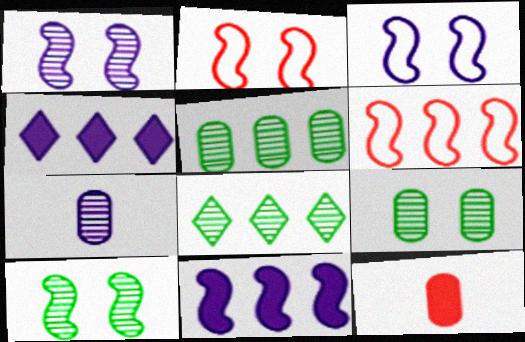[[3, 4, 7], 
[3, 8, 12], 
[4, 5, 6]]